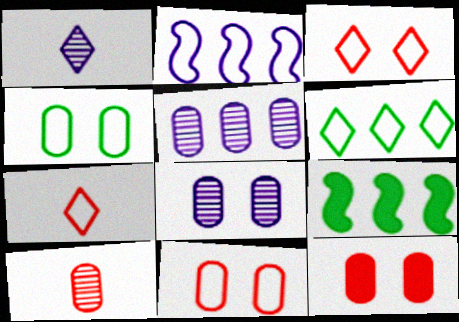[[1, 9, 11], 
[2, 4, 7], 
[4, 8, 12], 
[7, 8, 9]]